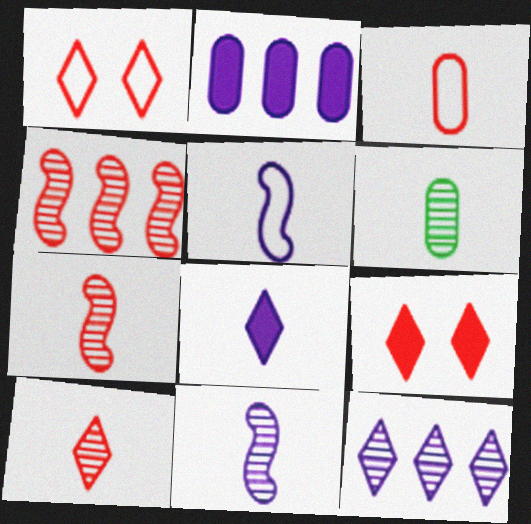[[3, 4, 9], 
[6, 10, 11]]